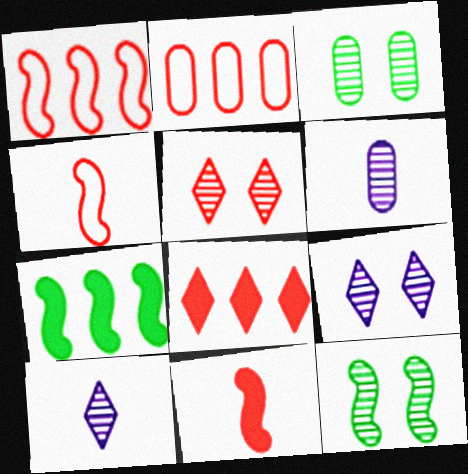[[2, 5, 11]]